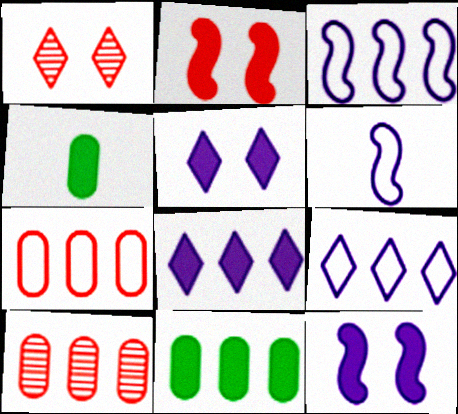[[1, 3, 4], 
[1, 6, 11], 
[2, 4, 8]]